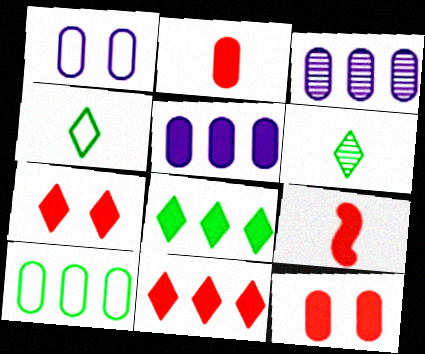[[9, 11, 12]]